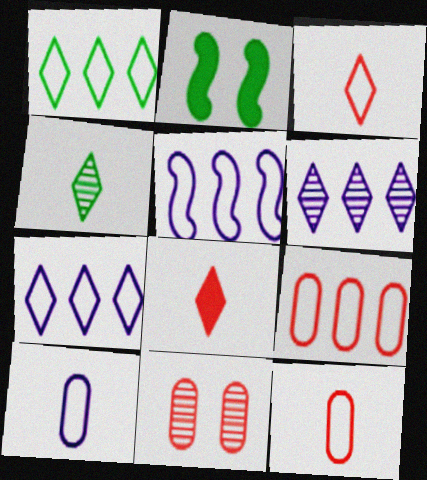[[1, 5, 9], 
[2, 6, 12]]